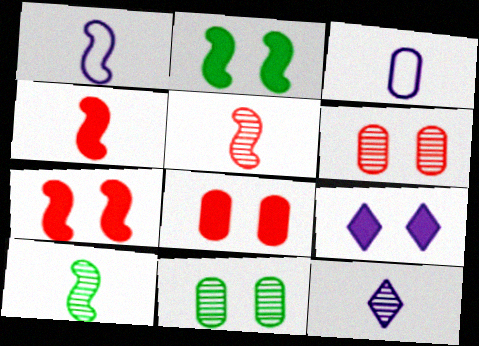[[1, 4, 10], 
[2, 8, 9]]